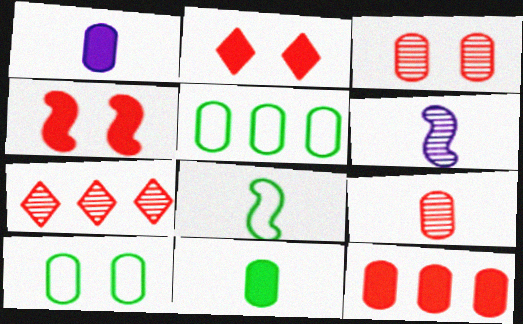[[1, 3, 5], 
[2, 5, 6]]